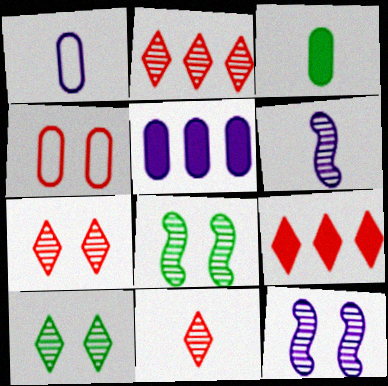[[1, 8, 9], 
[2, 7, 11]]